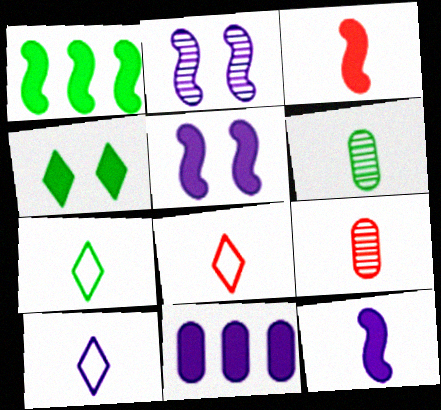[[1, 3, 5], 
[2, 10, 11], 
[3, 4, 11], 
[3, 6, 10], 
[3, 8, 9], 
[6, 8, 12], 
[7, 8, 10], 
[7, 9, 12]]